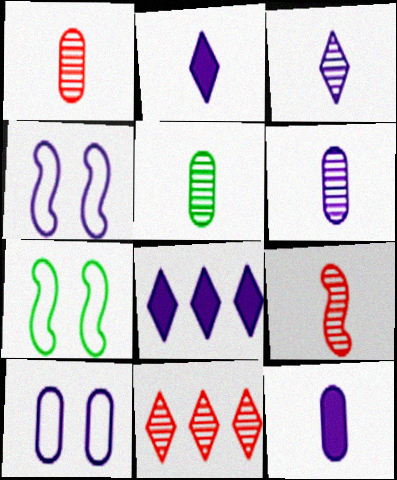[[1, 5, 6], 
[1, 7, 8], 
[3, 5, 9], 
[4, 6, 8], 
[7, 11, 12]]